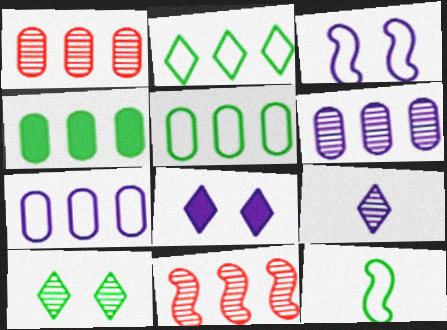[[1, 4, 7], 
[1, 8, 12], 
[4, 10, 12]]